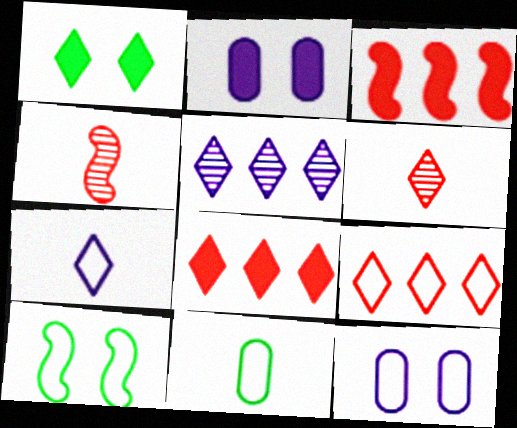[]